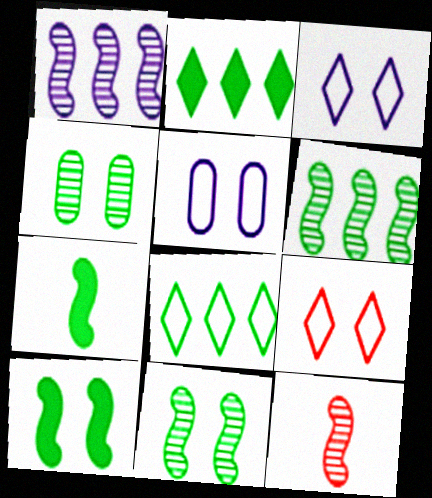[[1, 11, 12], 
[2, 5, 12], 
[4, 7, 8]]